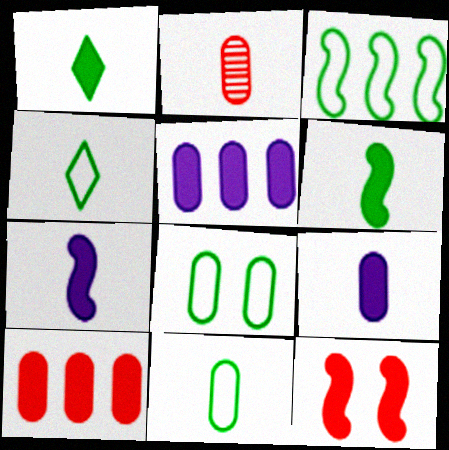[[1, 5, 12], 
[2, 4, 7], 
[2, 5, 8], 
[2, 9, 11], 
[3, 4, 8]]